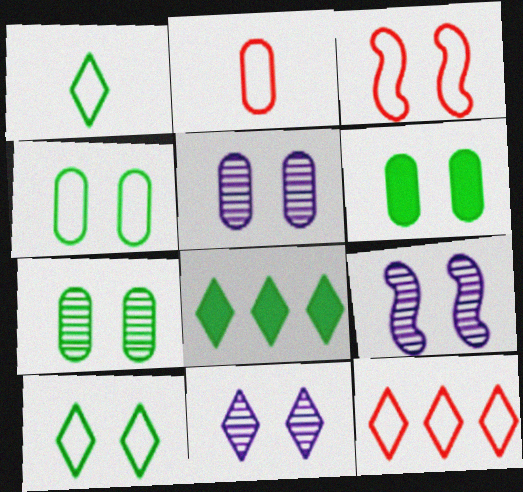[[2, 3, 12], 
[2, 8, 9], 
[3, 6, 11], 
[4, 6, 7], 
[5, 9, 11]]